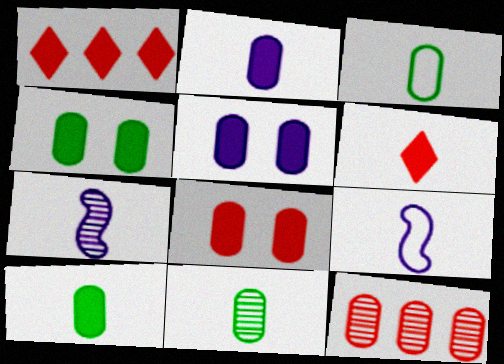[[3, 5, 12], 
[3, 6, 7], 
[3, 10, 11], 
[4, 5, 8], 
[6, 9, 11]]